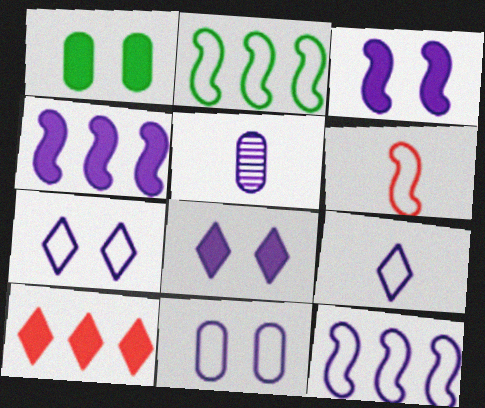[[4, 5, 7], 
[5, 8, 12], 
[9, 11, 12]]